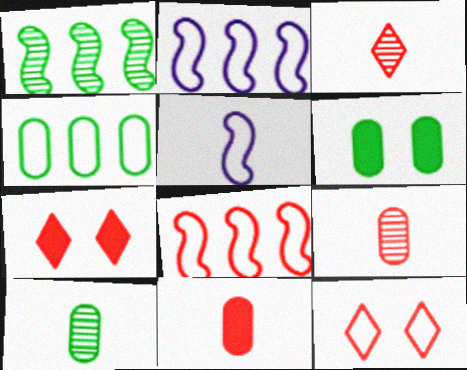[[2, 3, 6], 
[2, 7, 10], 
[4, 5, 12], 
[4, 6, 10], 
[7, 8, 9]]